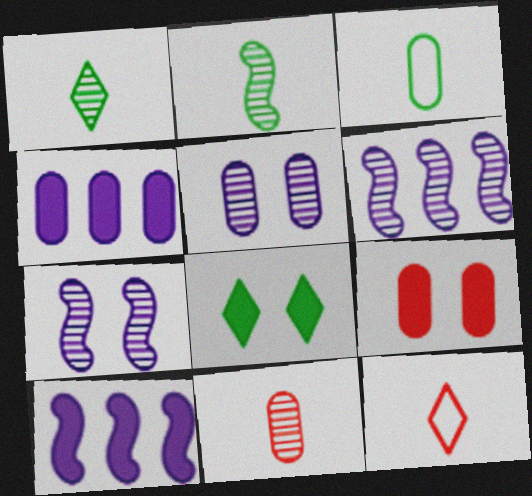[]